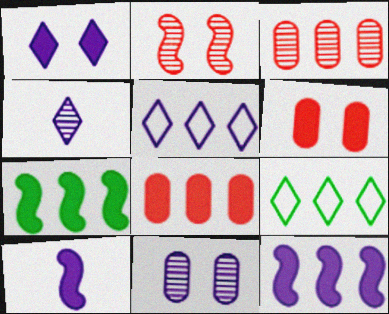[[1, 4, 5], 
[3, 5, 7], 
[3, 9, 12], 
[5, 10, 11]]